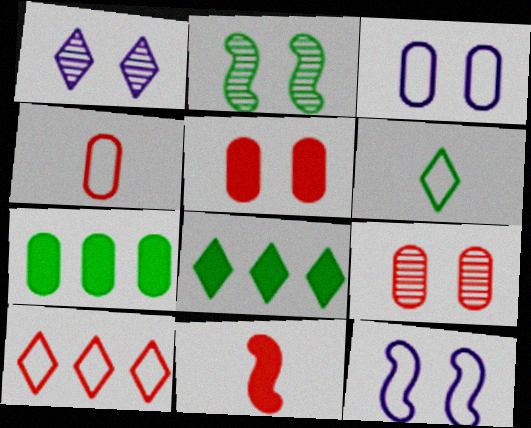[[1, 2, 9], 
[2, 6, 7], 
[9, 10, 11]]